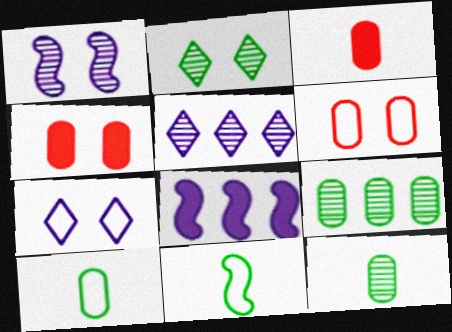[[4, 5, 11]]